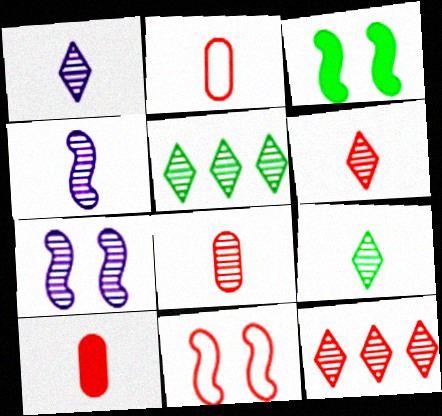[[1, 6, 9], 
[2, 8, 10], 
[3, 7, 11], 
[4, 8, 9], 
[5, 7, 8], 
[10, 11, 12]]